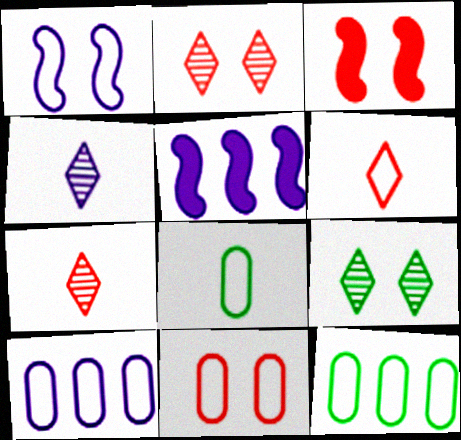[[1, 6, 12], 
[2, 3, 11], 
[2, 5, 8], 
[3, 4, 12], 
[8, 10, 11]]